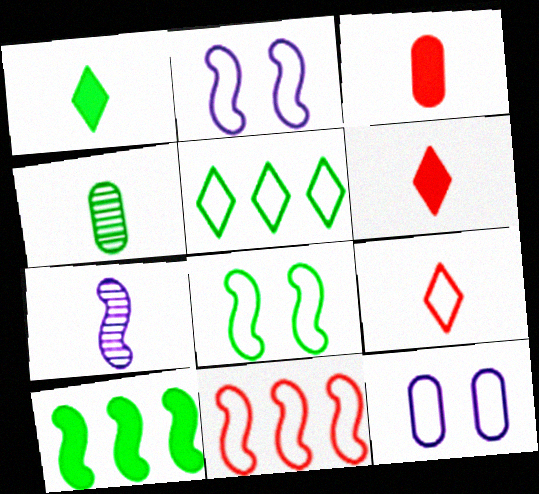[]